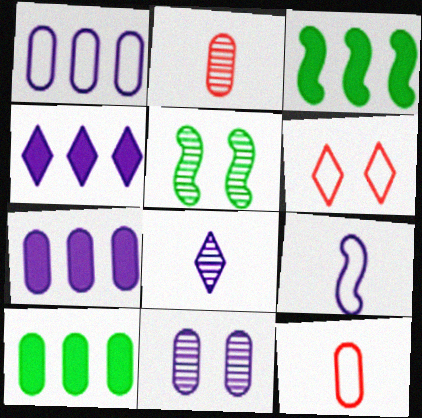[[4, 5, 12], 
[4, 9, 11], 
[10, 11, 12]]